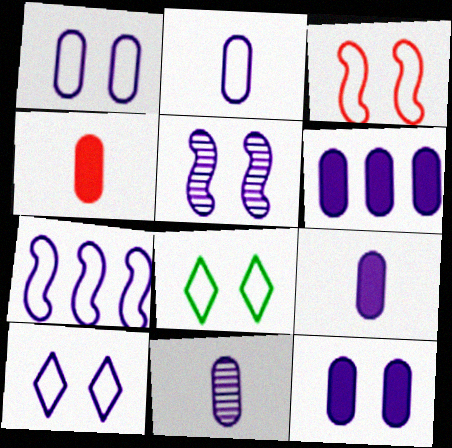[[1, 3, 8], 
[1, 6, 11], 
[2, 7, 10], 
[2, 9, 11], 
[5, 10, 12], 
[6, 9, 12]]